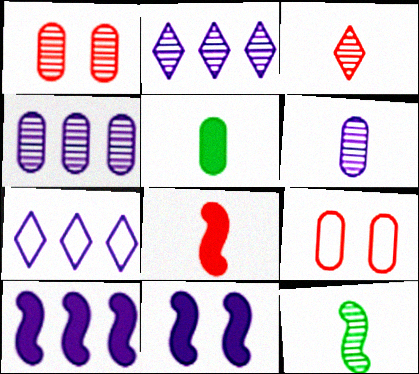[[1, 2, 12], 
[3, 6, 12], 
[4, 5, 9], 
[4, 7, 10], 
[6, 7, 11]]